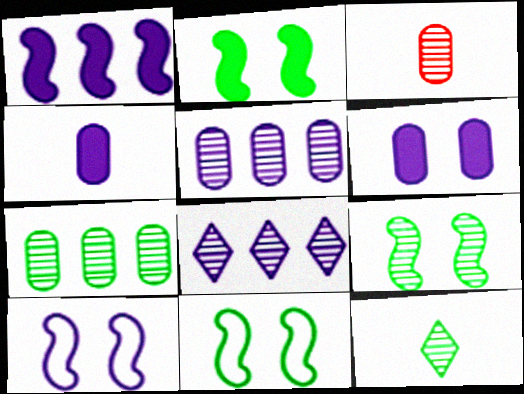[[2, 9, 11], 
[3, 8, 9], 
[4, 8, 10], 
[7, 9, 12]]